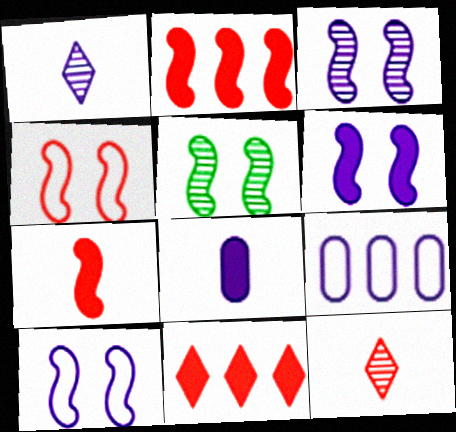[[1, 6, 9], 
[3, 6, 10], 
[4, 5, 6]]